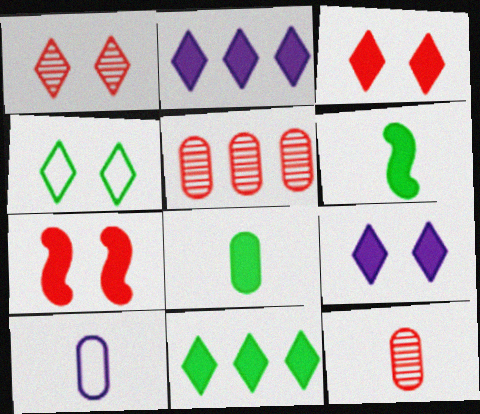[[1, 4, 9], 
[2, 7, 8], 
[8, 10, 12]]